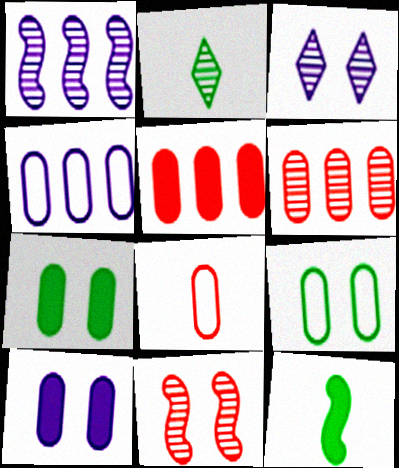[[4, 8, 9]]